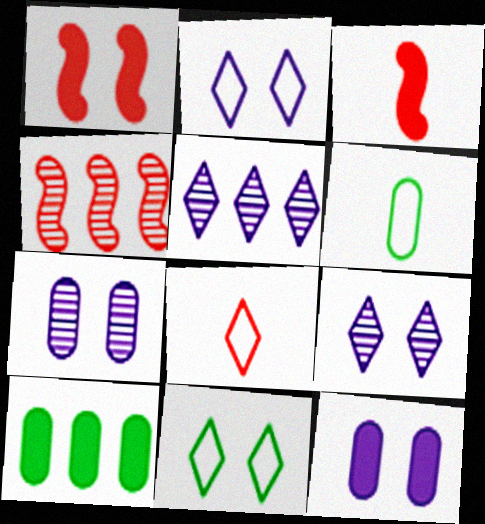[[1, 5, 6], 
[1, 7, 11]]